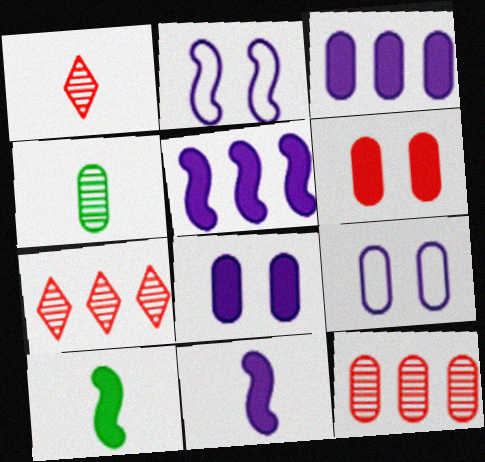[[7, 9, 10]]